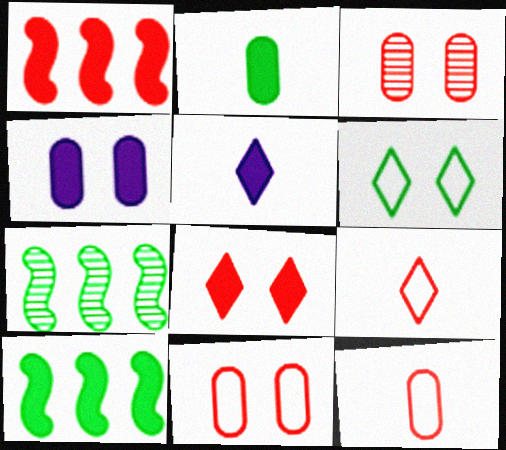[[1, 3, 9], 
[2, 6, 7], 
[4, 7, 9], 
[5, 7, 11]]